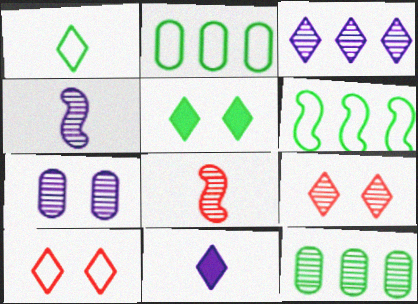[[3, 4, 7], 
[4, 9, 12]]